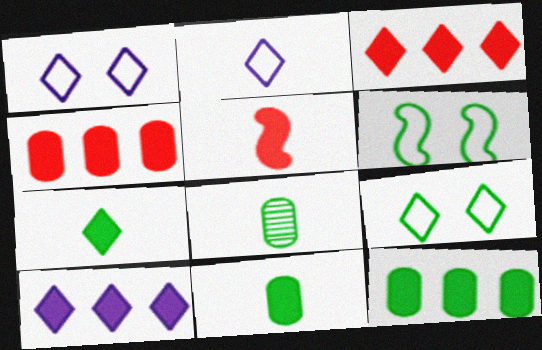[[2, 5, 8]]